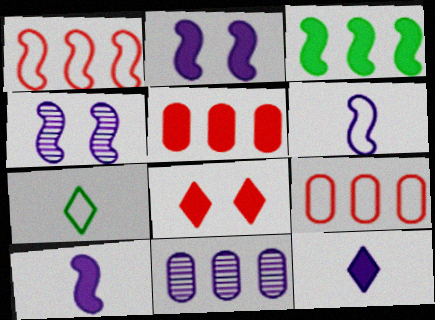[[4, 5, 7]]